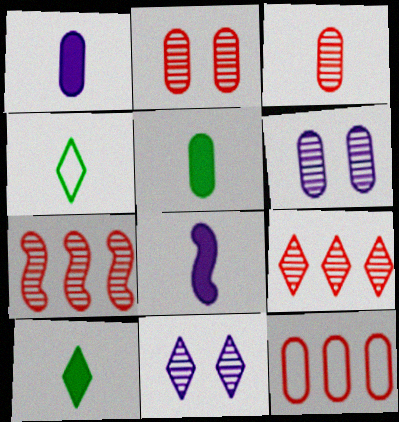[[3, 4, 8], 
[5, 6, 12]]